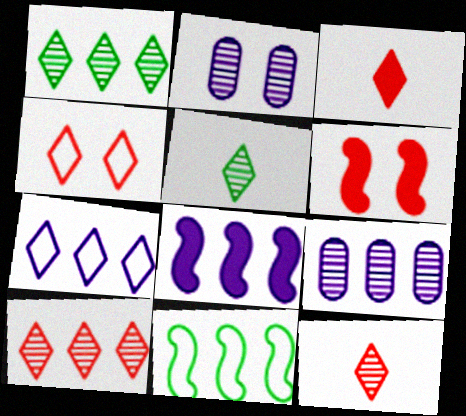[[2, 3, 11], 
[3, 4, 10], 
[7, 8, 9]]